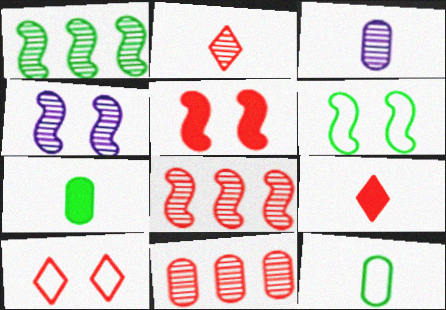[[4, 5, 6]]